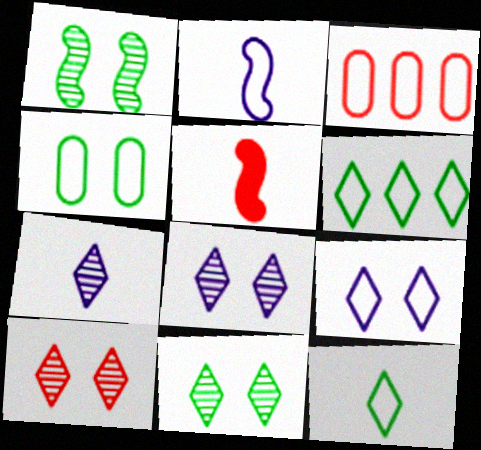[[3, 5, 10], 
[8, 10, 11]]